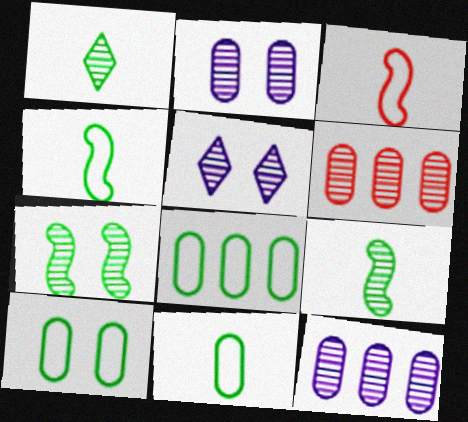[[5, 6, 9], 
[8, 10, 11]]